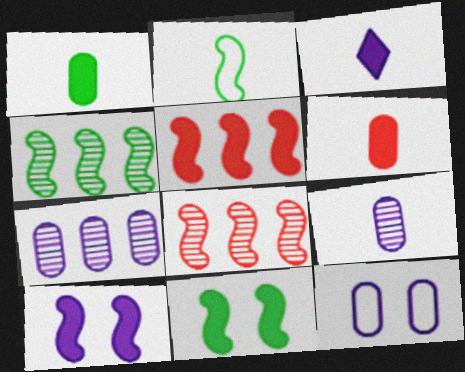[[2, 4, 11], 
[2, 8, 10]]